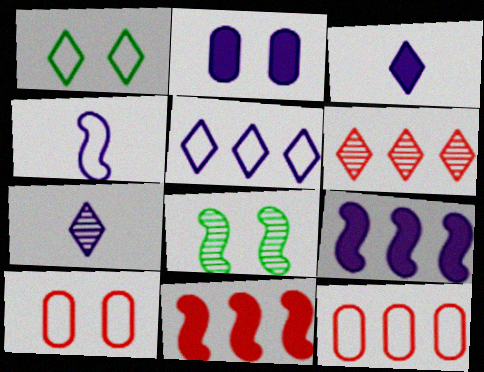[[1, 3, 6], 
[1, 4, 12], 
[2, 3, 9], 
[3, 8, 12], 
[4, 8, 11], 
[6, 11, 12]]